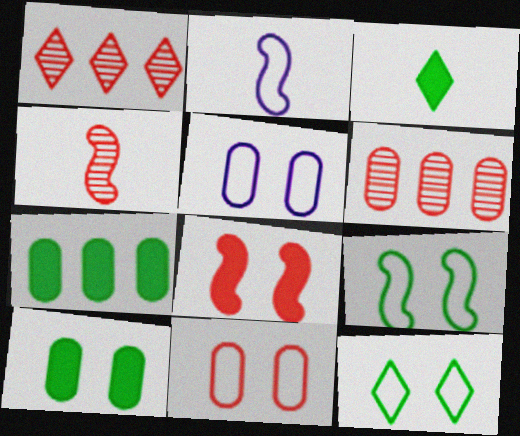[[1, 2, 10]]